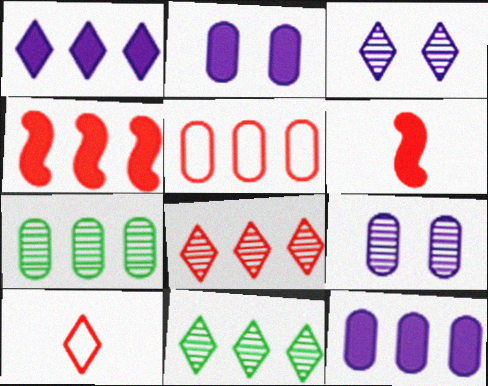[[4, 5, 8], 
[5, 7, 12]]